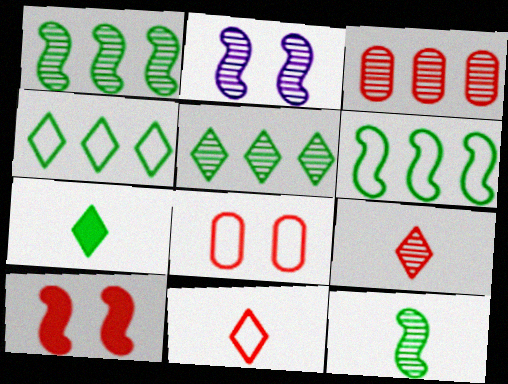[[3, 10, 11]]